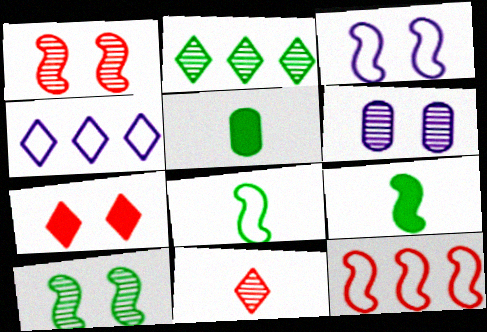[[1, 4, 5], 
[3, 8, 12]]